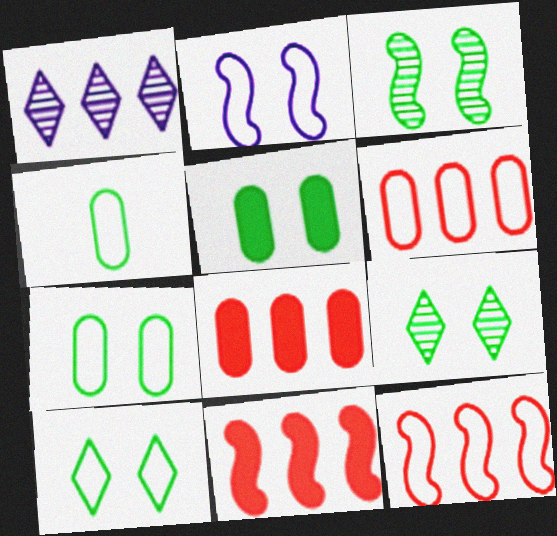[[3, 5, 10]]